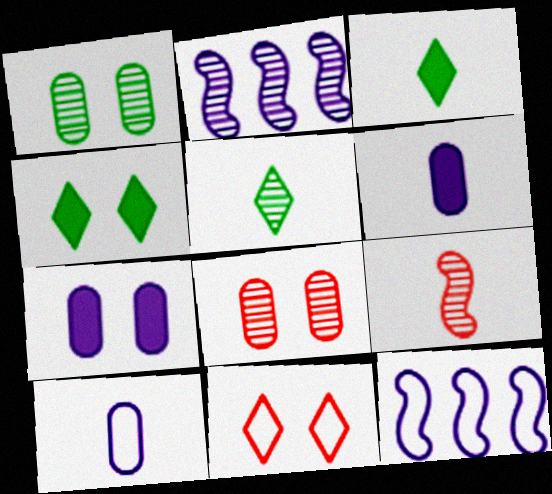[[2, 5, 8], 
[3, 8, 12], 
[3, 9, 10]]